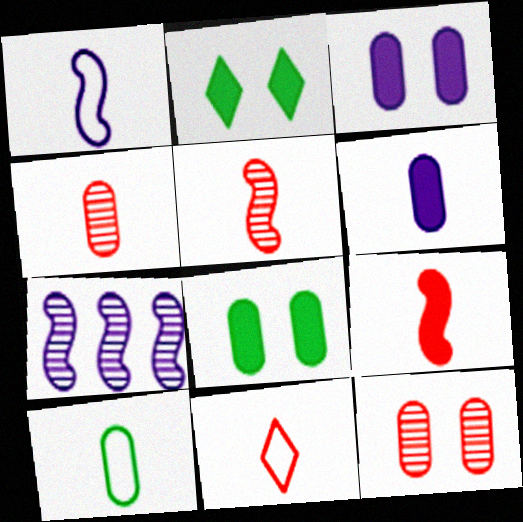[[1, 10, 11], 
[4, 6, 10], 
[4, 9, 11], 
[7, 8, 11]]